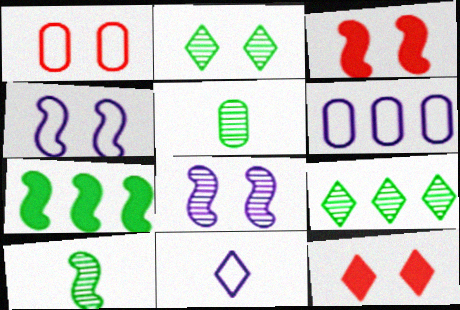[[4, 6, 11], 
[6, 10, 12], 
[9, 11, 12]]